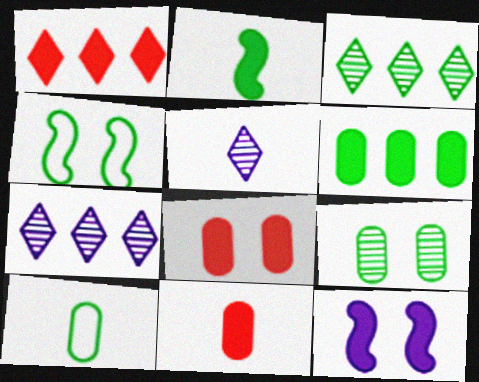[[4, 7, 11], 
[6, 9, 10]]